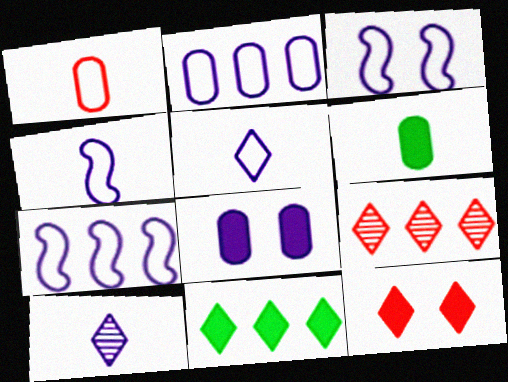[[2, 3, 5], 
[3, 4, 7], 
[3, 6, 9], 
[7, 8, 10]]